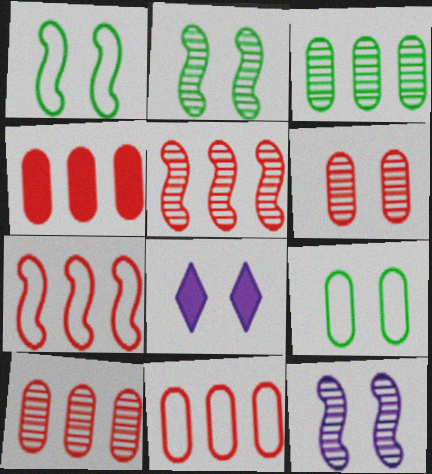[[1, 6, 8], 
[4, 10, 11]]